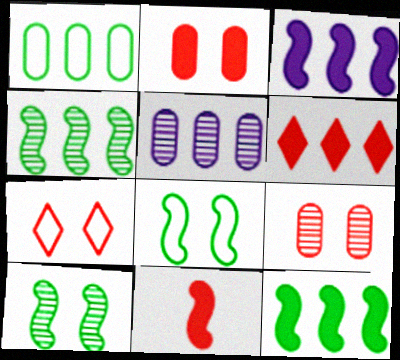[[2, 6, 11]]